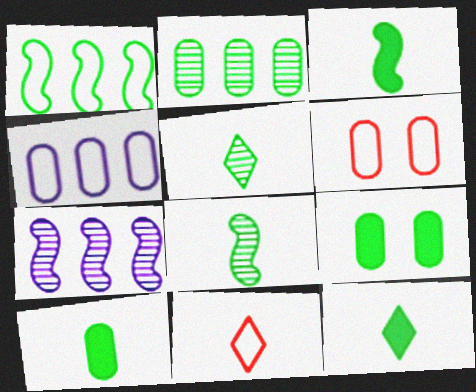[[1, 5, 9], 
[3, 10, 12], 
[6, 7, 12], 
[7, 9, 11]]